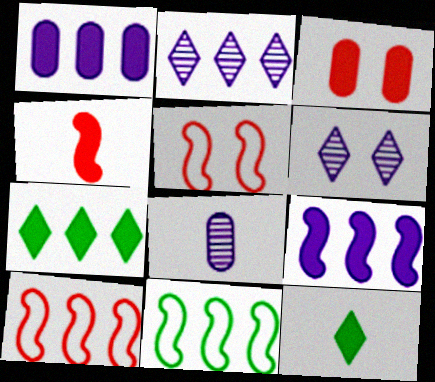[[3, 9, 12], 
[5, 7, 8]]